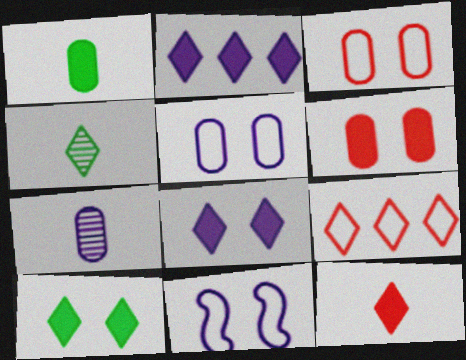[[2, 7, 11], 
[2, 10, 12], 
[4, 8, 9]]